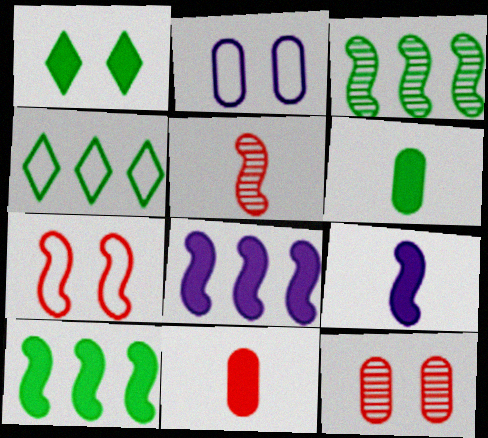[[1, 6, 10], 
[1, 8, 11], 
[3, 7, 9], 
[4, 9, 12]]